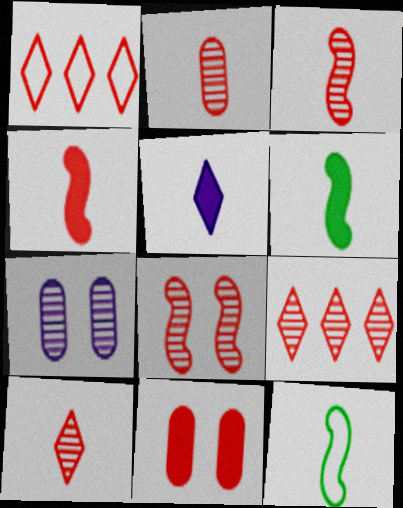[[1, 3, 11], 
[1, 6, 7], 
[2, 3, 10], 
[2, 5, 12], 
[2, 8, 9]]